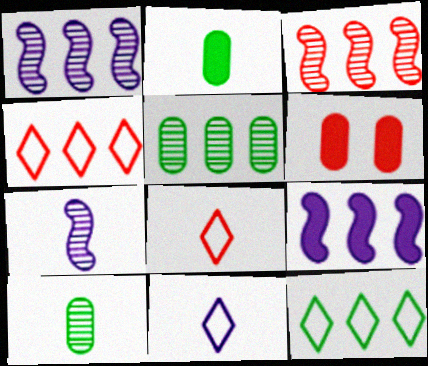[[2, 7, 8], 
[3, 6, 8], 
[4, 5, 9], 
[6, 7, 12]]